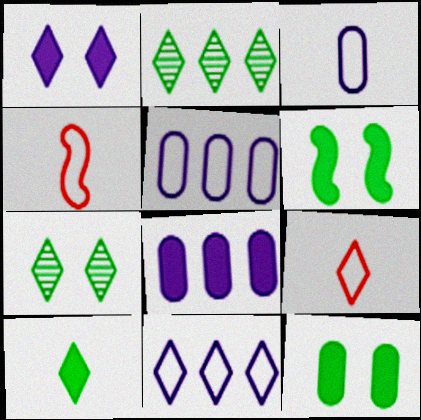[[1, 2, 9], 
[4, 7, 8]]